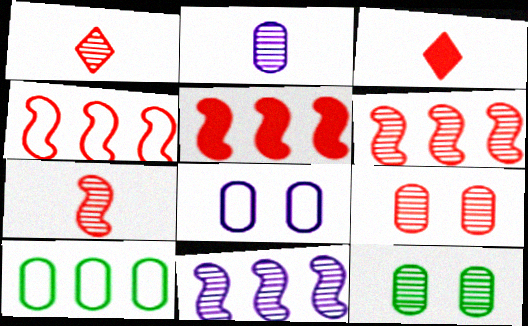[[1, 6, 9], 
[1, 11, 12], 
[3, 4, 9], 
[4, 5, 6]]